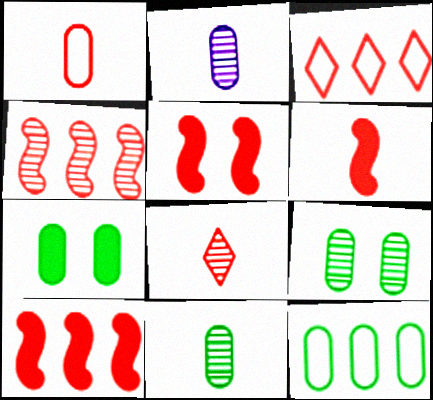[[1, 6, 8], 
[5, 6, 10], 
[7, 11, 12]]